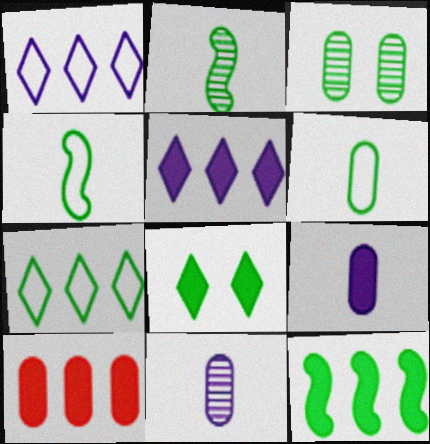[[5, 10, 12]]